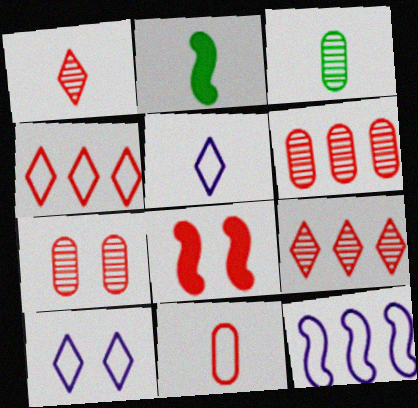[[2, 6, 10], 
[8, 9, 11]]